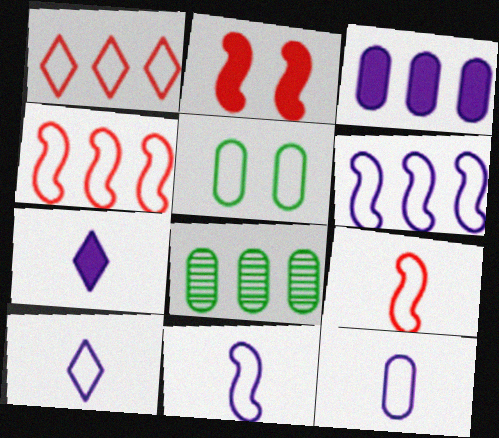[[1, 5, 11], 
[2, 8, 10], 
[4, 5, 10], 
[10, 11, 12]]